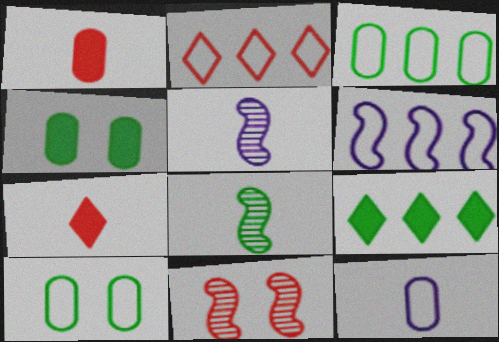[[1, 2, 11], 
[2, 3, 6], 
[2, 4, 5], 
[7, 8, 12], 
[8, 9, 10], 
[9, 11, 12]]